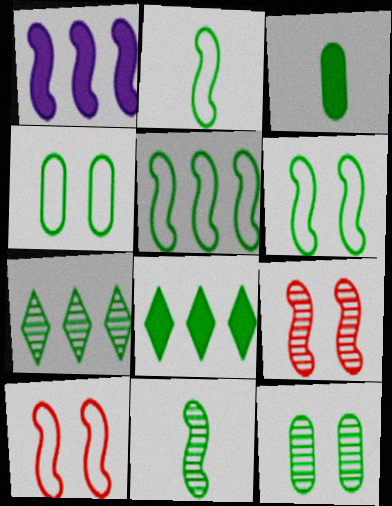[[1, 2, 9], 
[1, 10, 11], 
[2, 5, 6], 
[2, 8, 12], 
[3, 6, 7], 
[4, 8, 11], 
[7, 11, 12]]